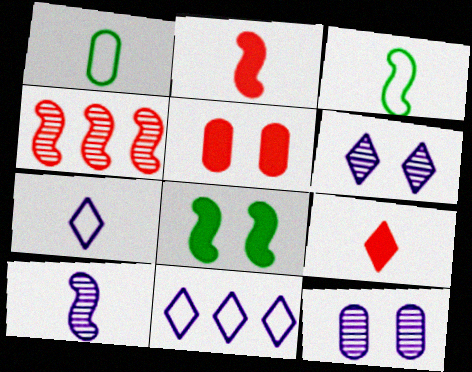[[1, 9, 10], 
[2, 3, 10]]